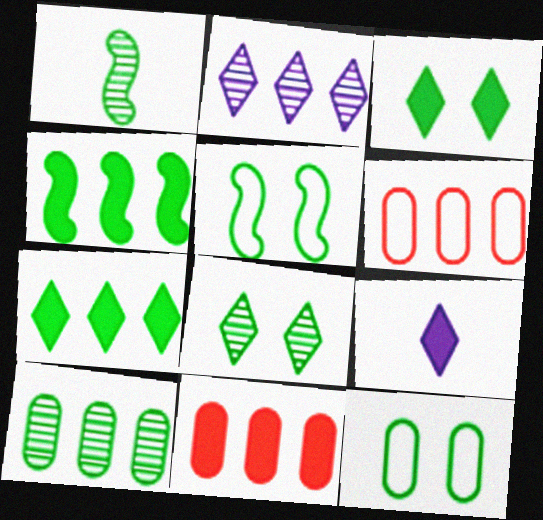[[1, 4, 5], 
[1, 7, 12], 
[1, 8, 10], 
[2, 4, 6]]